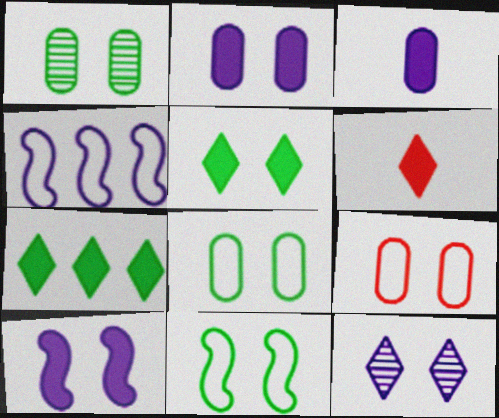[[1, 2, 9], 
[1, 4, 6], 
[1, 5, 11], 
[3, 4, 12]]